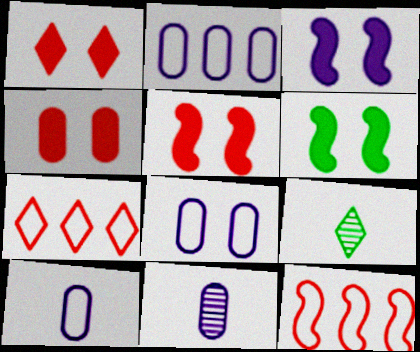[[1, 4, 5], 
[2, 5, 9], 
[2, 8, 10], 
[3, 5, 6], 
[6, 7, 11]]